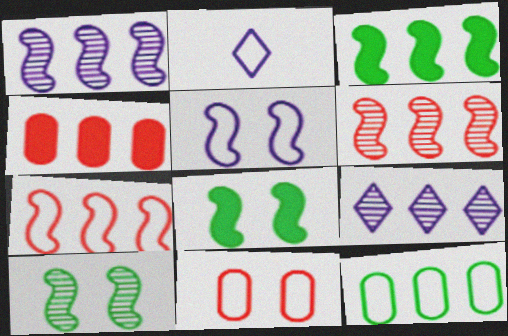[[1, 3, 7], 
[2, 4, 10]]